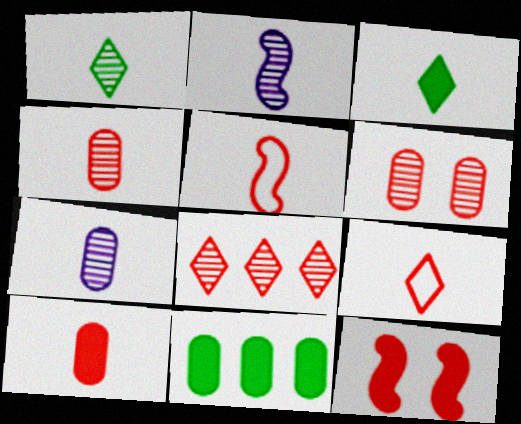[[1, 2, 4], 
[3, 5, 7]]